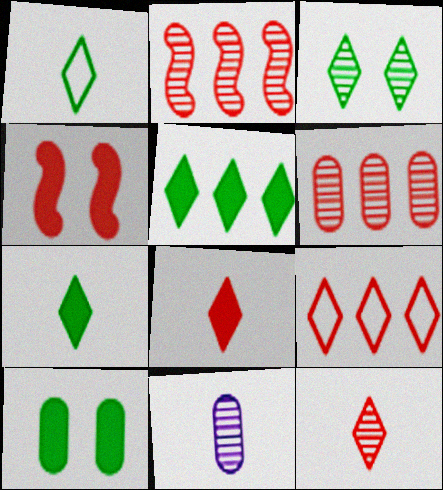[[1, 3, 5], 
[2, 3, 11]]